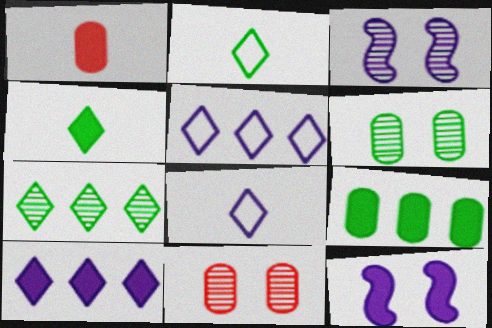[]